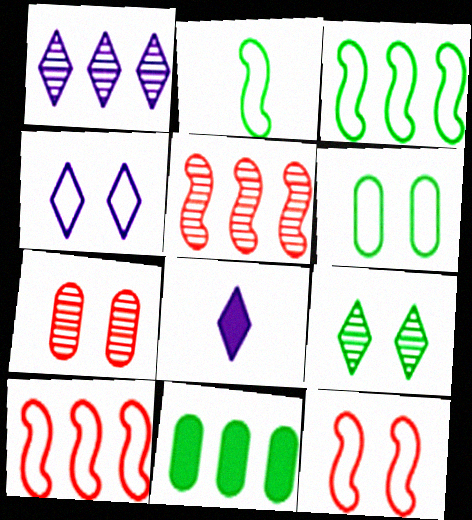[[1, 4, 8], 
[1, 10, 11], 
[2, 9, 11], 
[3, 7, 8], 
[4, 6, 12], 
[5, 6, 8]]